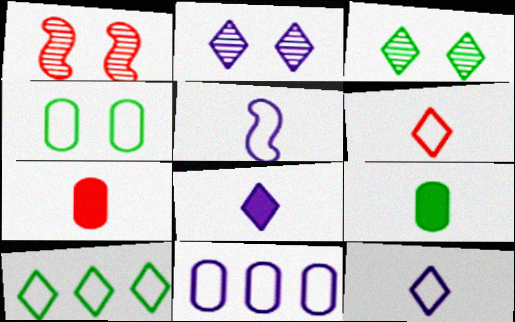[]